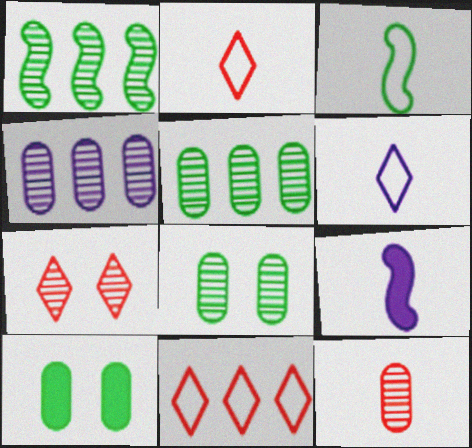[[4, 8, 12], 
[8, 9, 11]]